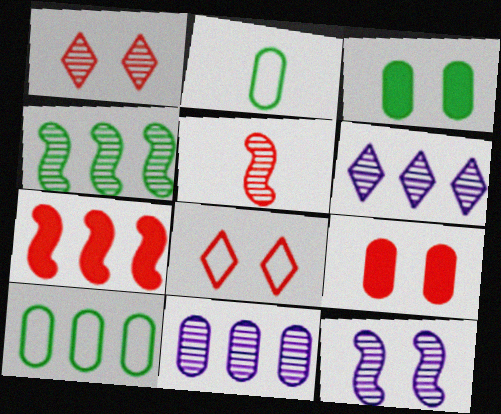[[2, 9, 11], 
[3, 8, 12], 
[4, 5, 12], 
[6, 7, 10]]